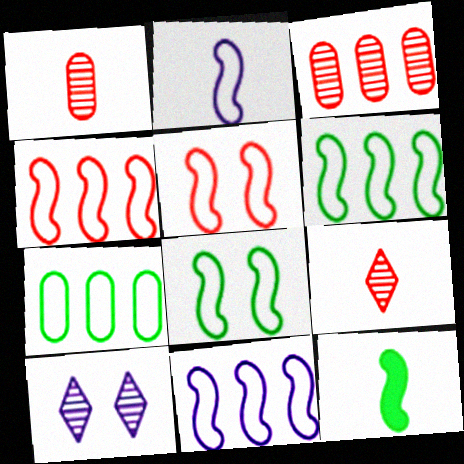[[2, 4, 8], 
[2, 5, 6], 
[4, 6, 11]]